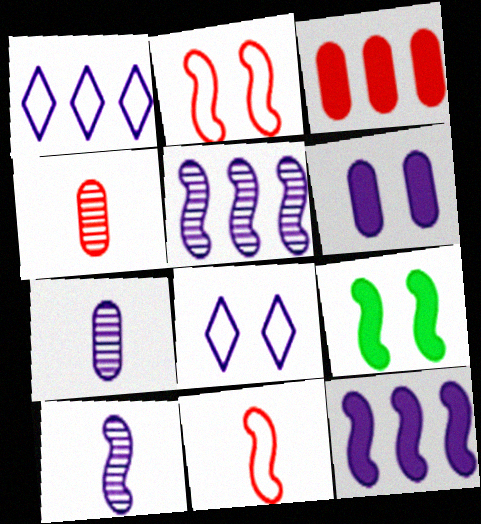[[1, 4, 9], 
[1, 6, 10], 
[5, 9, 11], 
[7, 8, 12]]